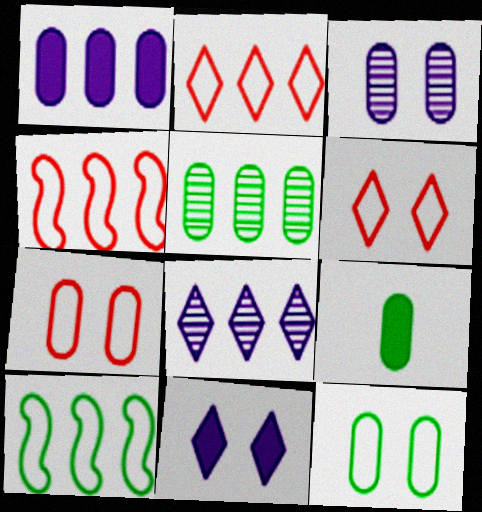[[5, 9, 12]]